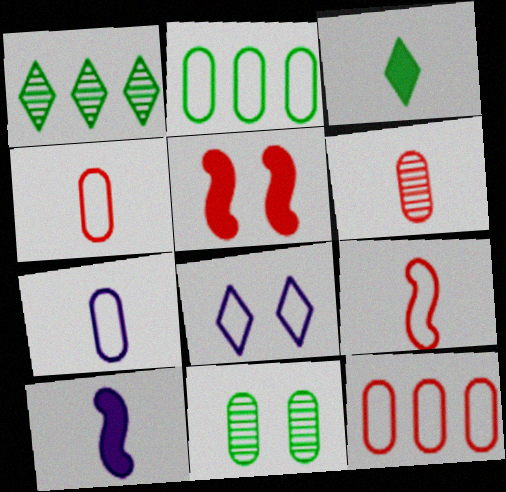[[1, 5, 7], 
[2, 8, 9], 
[5, 8, 11]]